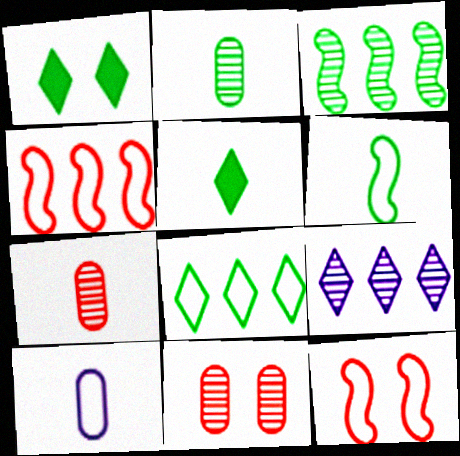[[2, 5, 6], 
[8, 10, 12]]